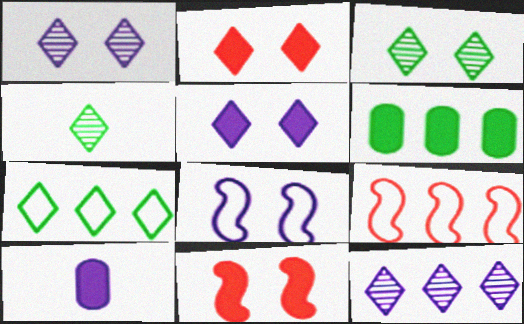[[3, 9, 10], 
[6, 9, 12], 
[8, 10, 12]]